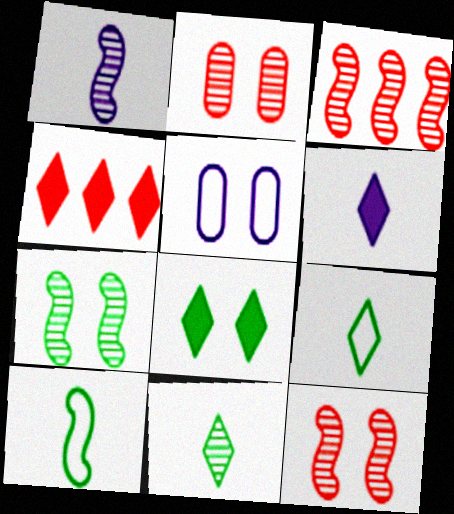[[1, 3, 7], 
[4, 6, 8], 
[5, 8, 12]]